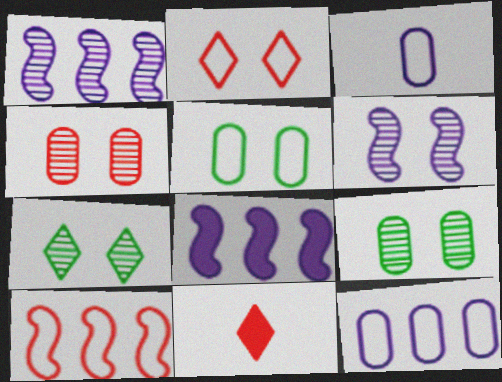[[1, 5, 11], 
[4, 6, 7], 
[4, 10, 11]]